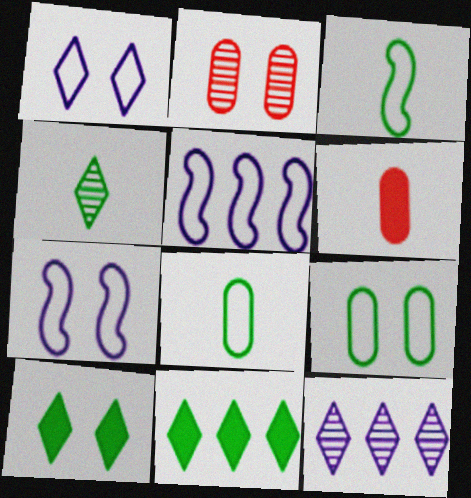[[2, 7, 10]]